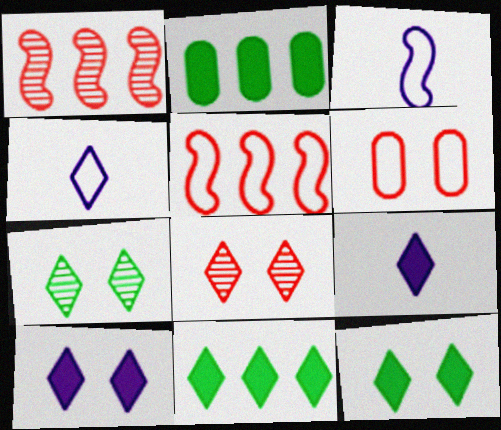[[2, 3, 8], 
[4, 8, 11]]